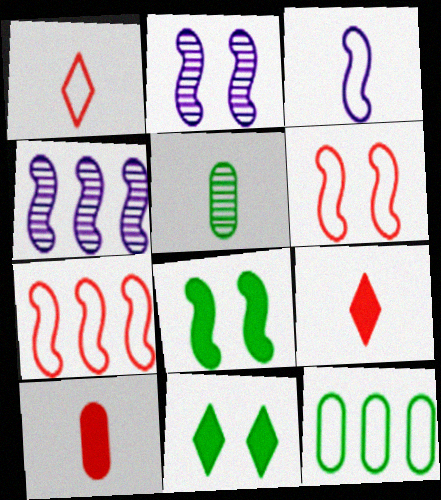[[2, 6, 8], 
[2, 9, 12], 
[3, 5, 9]]